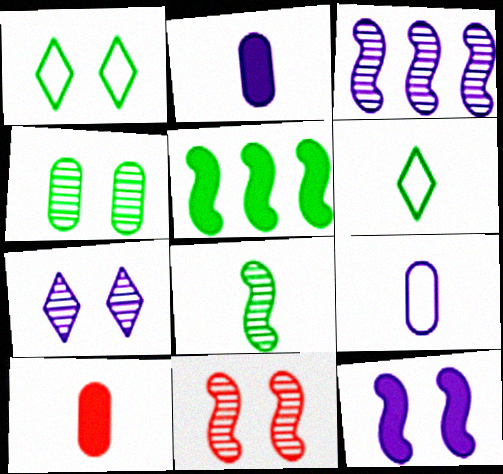[[1, 3, 10], 
[3, 8, 11], 
[4, 5, 6], 
[4, 7, 11]]